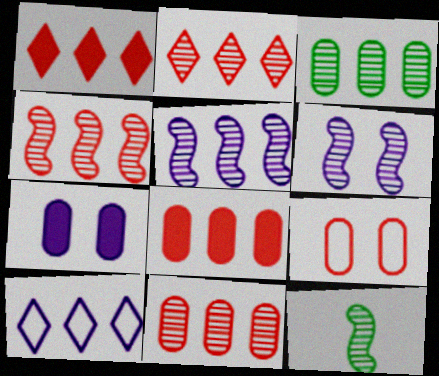[[2, 3, 5], 
[2, 4, 11], 
[4, 6, 12]]